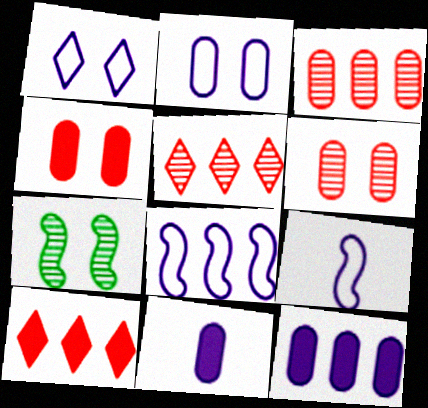[[1, 4, 7]]